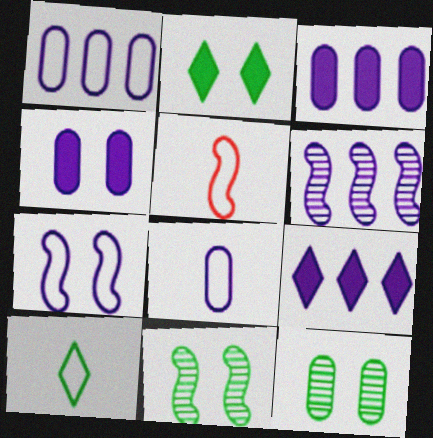[[1, 6, 9], 
[5, 8, 10], 
[5, 9, 12]]